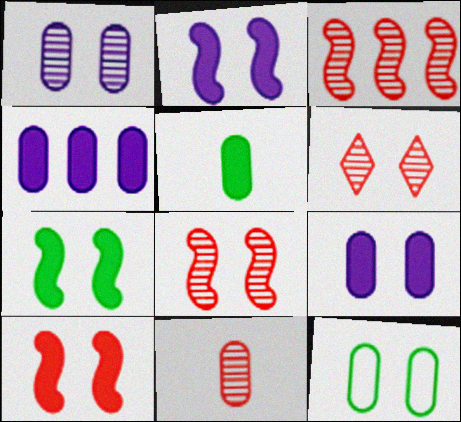[[2, 6, 12], 
[2, 7, 10], 
[3, 6, 11], 
[4, 11, 12]]